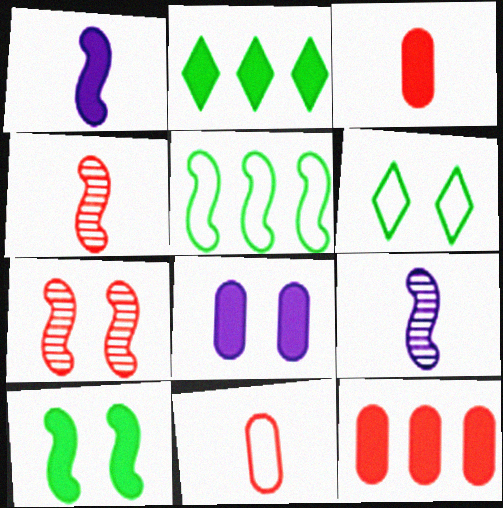[[1, 5, 7], 
[6, 7, 8], 
[6, 9, 12]]